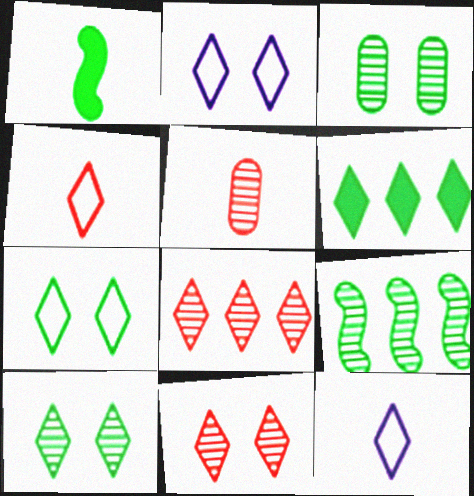[[1, 5, 12], 
[6, 11, 12]]